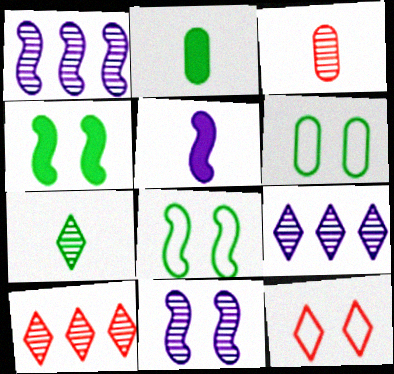[[1, 2, 12], 
[5, 6, 10]]